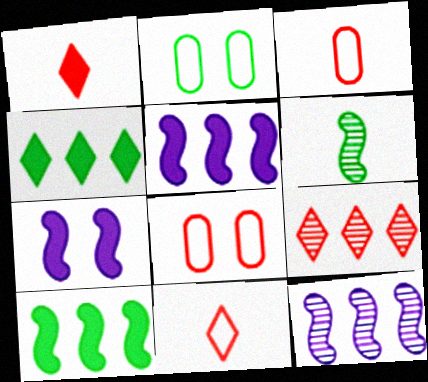[[1, 2, 12], 
[2, 4, 6]]